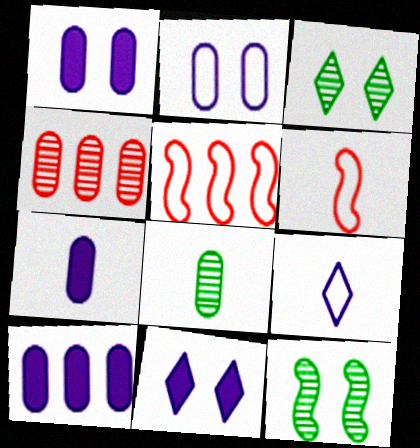[[1, 7, 10], 
[3, 5, 7], 
[3, 6, 10], 
[5, 8, 11]]